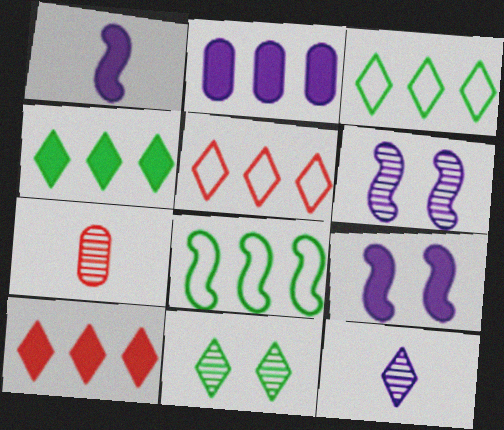[[3, 7, 9]]